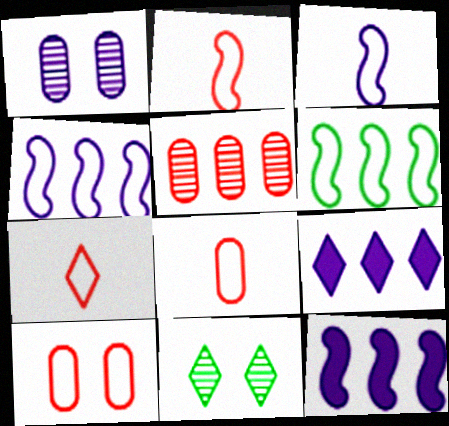[[1, 3, 9], 
[2, 7, 8], 
[5, 6, 9], 
[7, 9, 11], 
[8, 11, 12]]